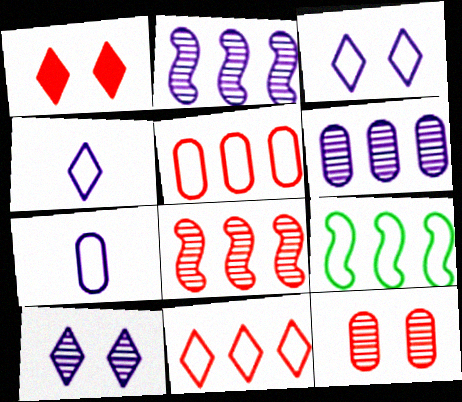[]